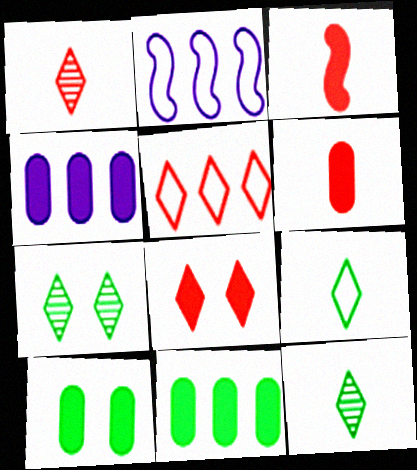[[1, 2, 10], 
[1, 5, 8], 
[2, 6, 7], 
[4, 6, 10]]